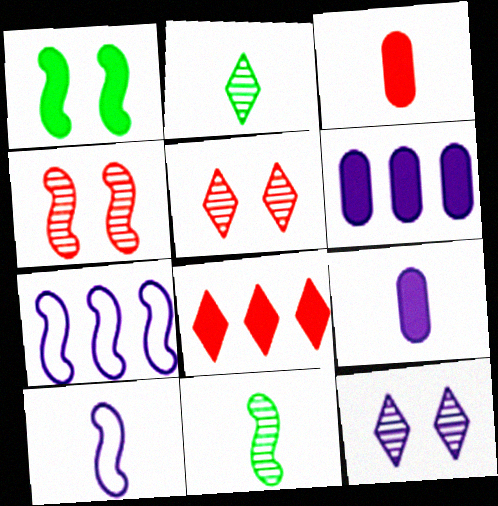[[1, 8, 9], 
[2, 3, 10], 
[6, 10, 12], 
[7, 9, 12]]